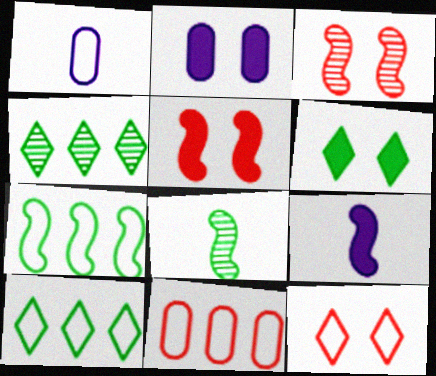[[1, 4, 5], 
[1, 7, 12], 
[2, 5, 6], 
[3, 7, 9]]